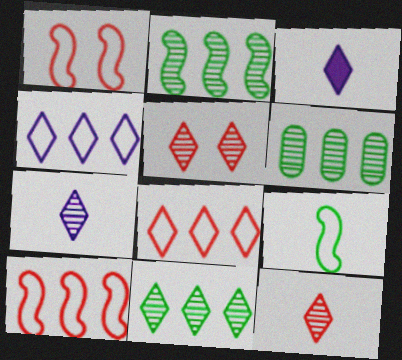[[1, 3, 6], 
[2, 6, 11], 
[5, 7, 11]]